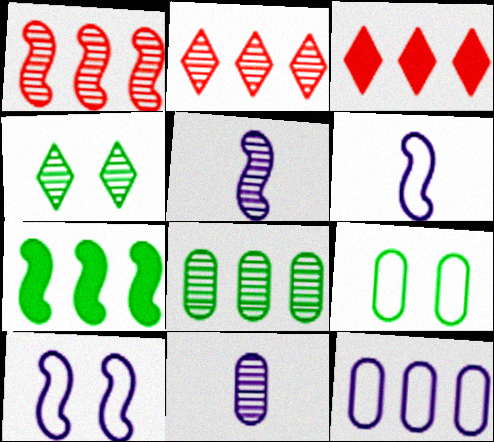[[1, 4, 11], 
[2, 7, 12], 
[3, 5, 9]]